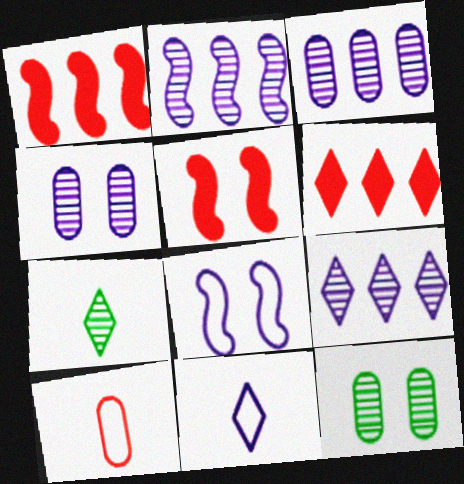[[1, 11, 12], 
[2, 3, 9]]